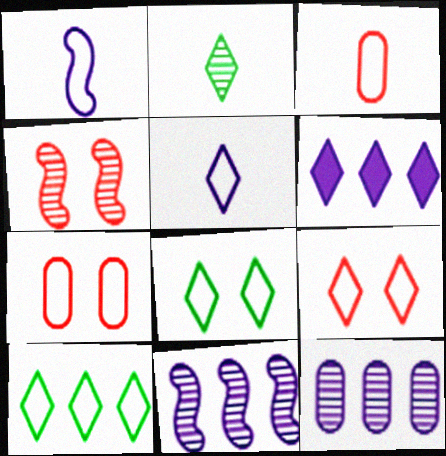[[1, 7, 10], 
[2, 4, 12], 
[2, 6, 9], 
[5, 9, 10]]